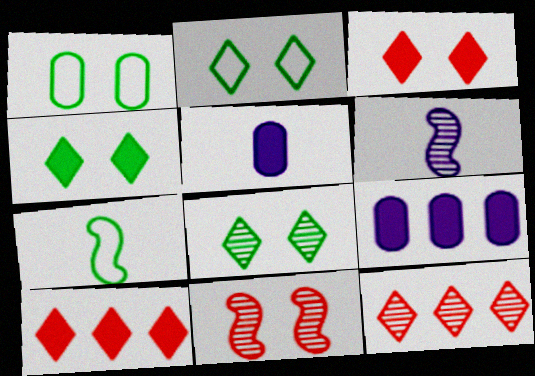[[1, 6, 10], 
[2, 4, 8]]